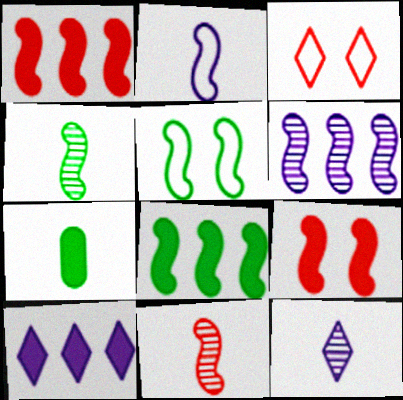[[3, 6, 7], 
[4, 5, 8], 
[7, 9, 10]]